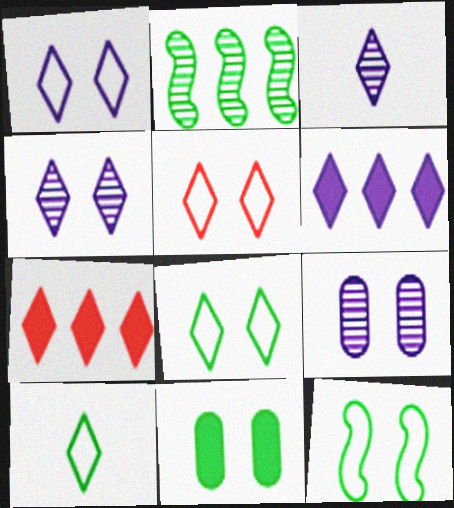[[1, 3, 6], 
[1, 5, 8], 
[2, 10, 11], 
[3, 7, 8], 
[4, 7, 10]]